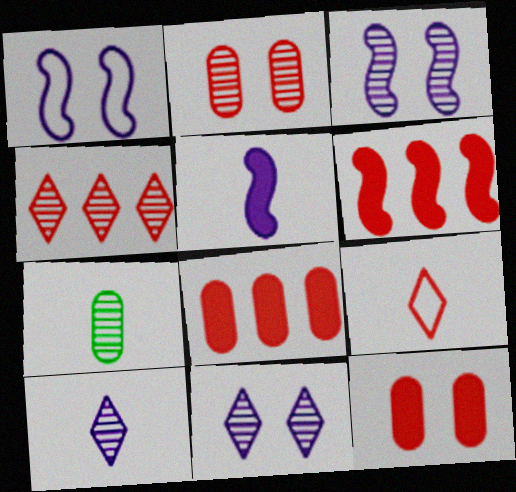[[2, 6, 9], 
[3, 4, 7], 
[5, 7, 9]]